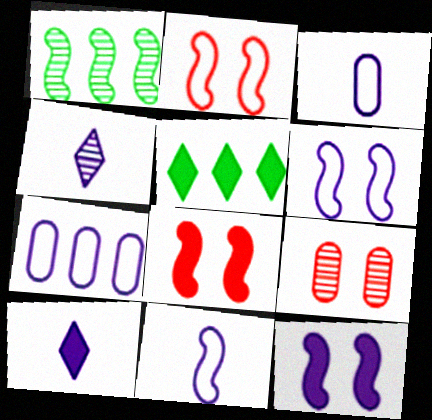[[1, 4, 9], 
[1, 8, 11], 
[4, 7, 12], 
[5, 9, 11]]